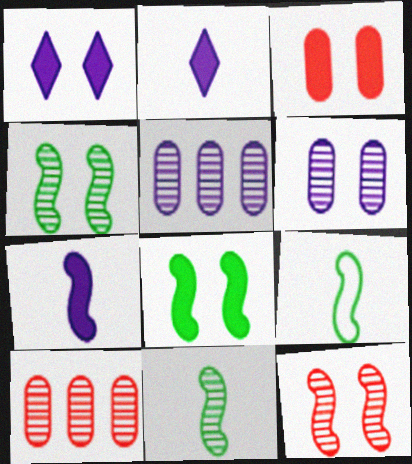[[1, 3, 8], 
[1, 9, 10]]